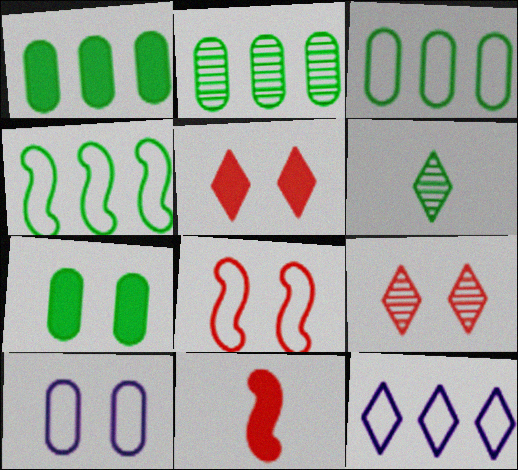[[1, 2, 3], 
[4, 6, 7], 
[5, 6, 12]]